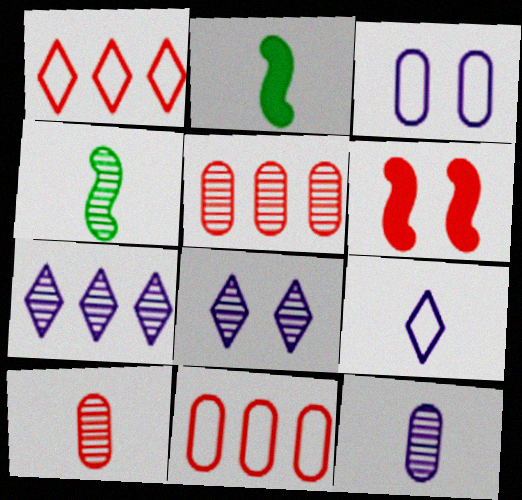[[1, 6, 10], 
[2, 8, 11], 
[2, 9, 10], 
[4, 5, 8]]